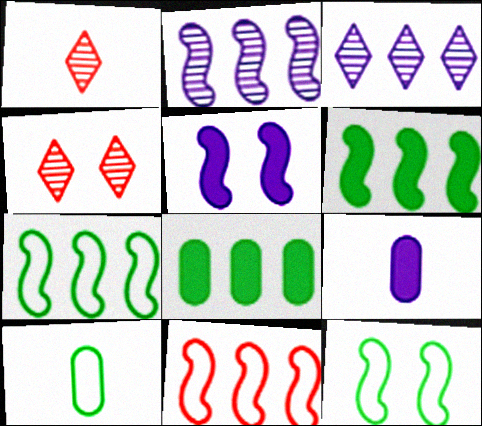[[2, 6, 11], 
[3, 8, 11], 
[4, 7, 9]]